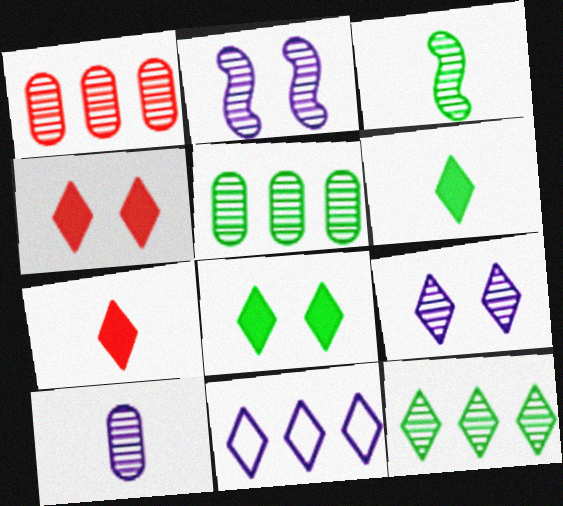[[1, 3, 9]]